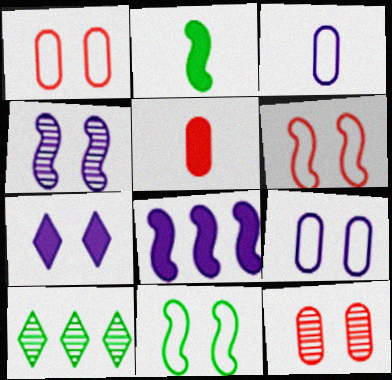[[4, 7, 9], 
[7, 11, 12]]